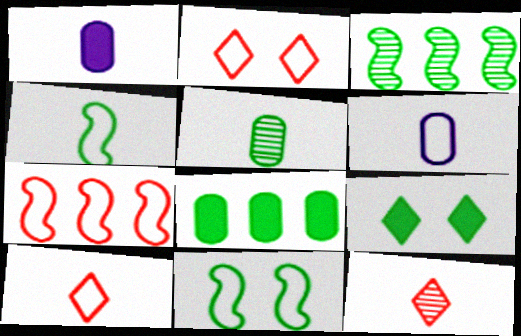[[1, 2, 3], 
[1, 4, 12], 
[4, 6, 10]]